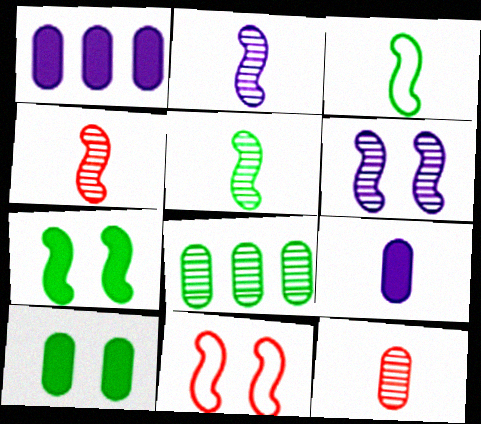[[2, 4, 5], 
[6, 7, 11]]